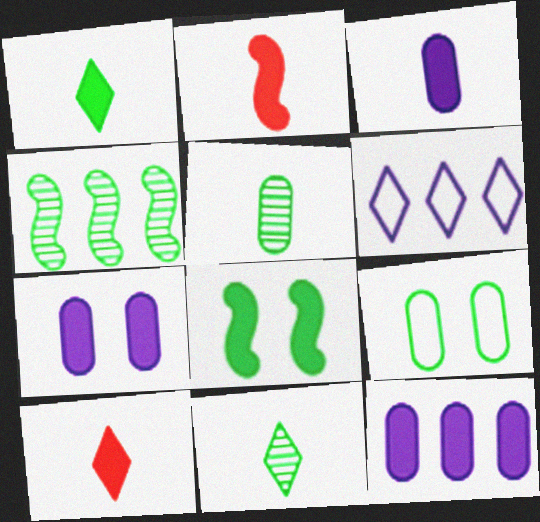[[1, 2, 3], 
[1, 4, 9], 
[3, 7, 12], 
[8, 10, 12]]